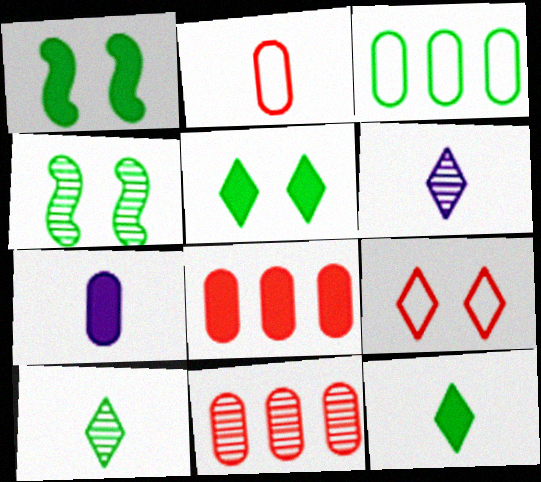[[1, 3, 10], 
[3, 4, 12], 
[4, 6, 11]]